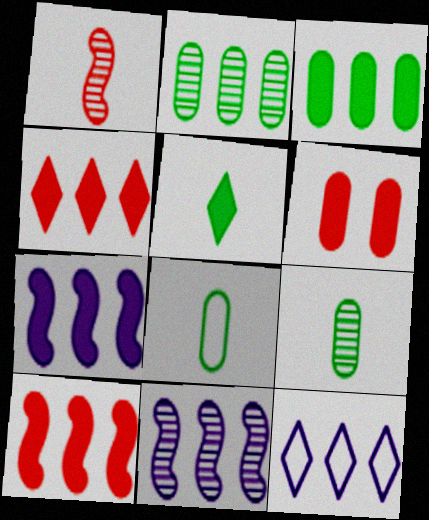[[2, 10, 12], 
[3, 4, 7], 
[5, 6, 7]]